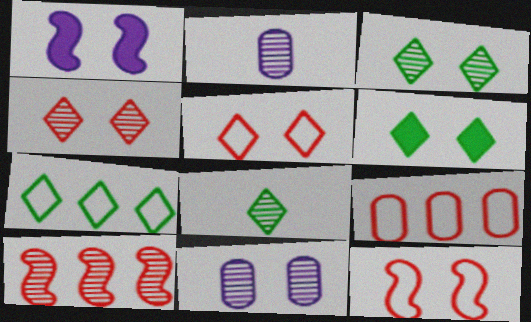[[1, 8, 9], 
[2, 3, 10], 
[6, 7, 8], 
[6, 11, 12], 
[8, 10, 11]]